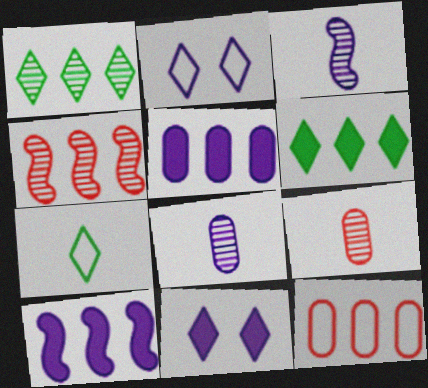[[1, 10, 12], 
[2, 3, 5], 
[2, 8, 10]]